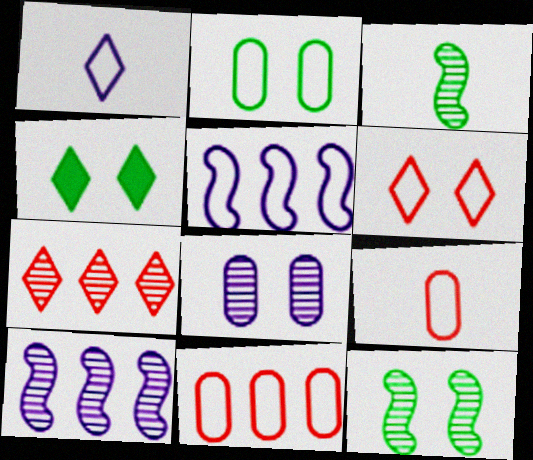[[1, 4, 7], 
[2, 4, 12], 
[3, 7, 8], 
[4, 9, 10]]